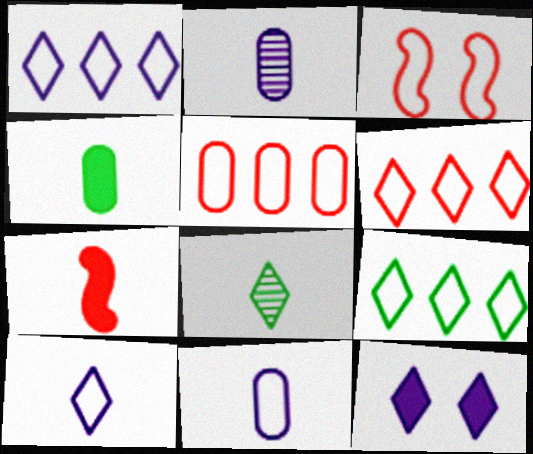[[1, 6, 9], 
[3, 9, 11], 
[6, 8, 12], 
[7, 8, 11]]